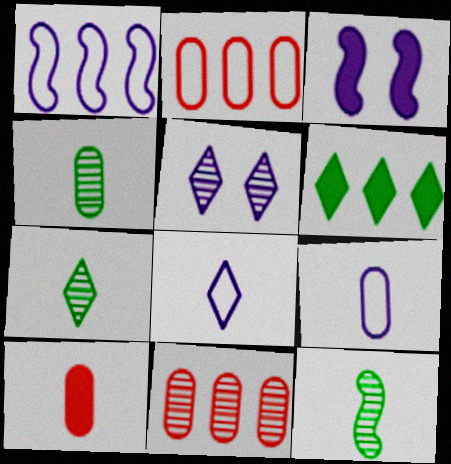[[1, 6, 11], 
[2, 3, 7], 
[3, 6, 10], 
[4, 7, 12], 
[4, 9, 10], 
[5, 11, 12], 
[8, 10, 12]]